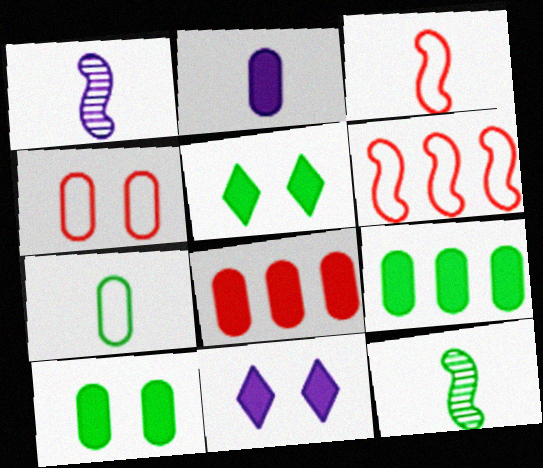[[2, 8, 10]]